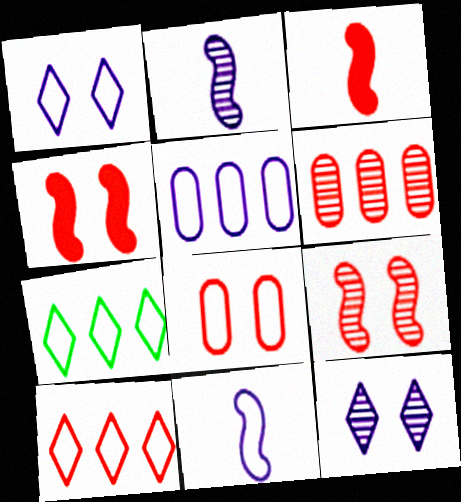[[1, 5, 11], 
[7, 8, 11]]